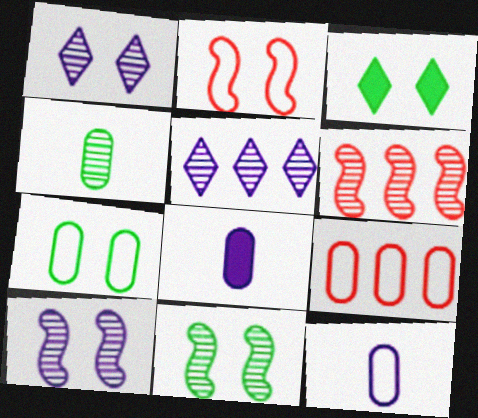[[1, 4, 6], 
[3, 6, 12], 
[3, 7, 11], 
[7, 9, 12]]